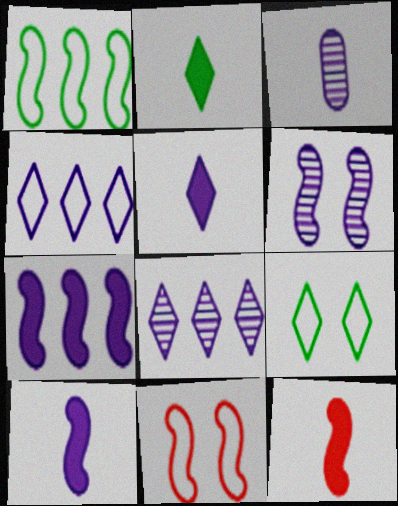[[1, 6, 12], 
[3, 6, 8]]